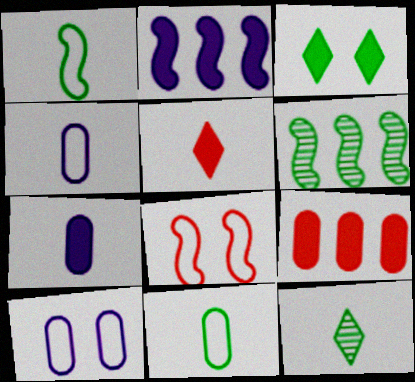[[3, 6, 11], 
[5, 6, 10]]